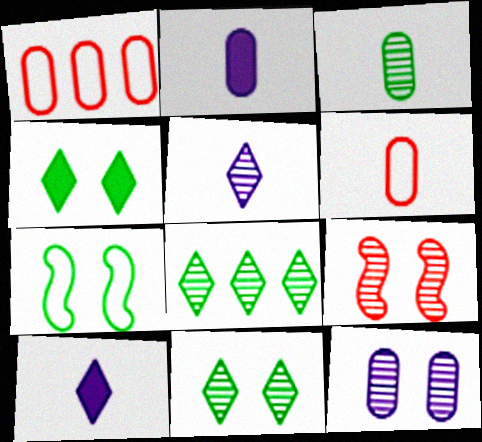[[2, 3, 6], 
[9, 11, 12]]